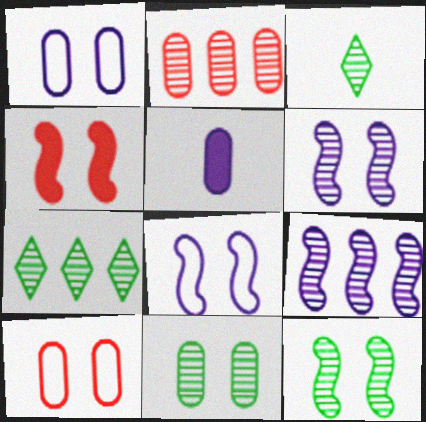[[2, 3, 6], 
[2, 7, 9], 
[4, 8, 12]]